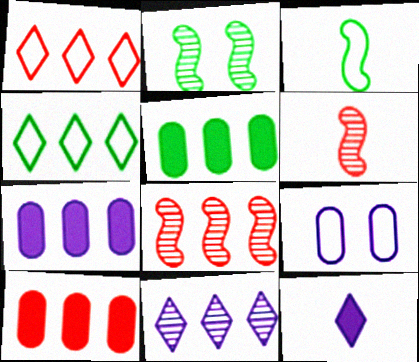[[1, 3, 9], 
[1, 8, 10], 
[4, 7, 8], 
[5, 7, 10]]